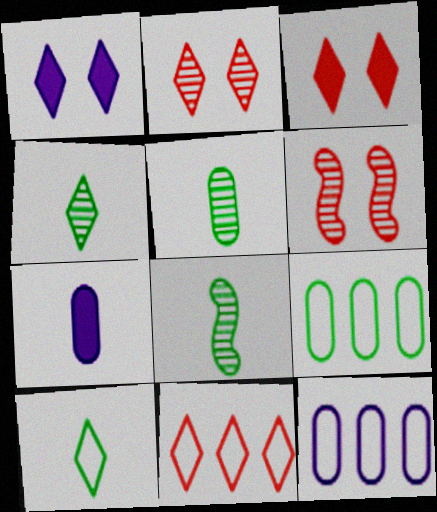[[1, 4, 11], 
[3, 8, 12], 
[4, 5, 8]]